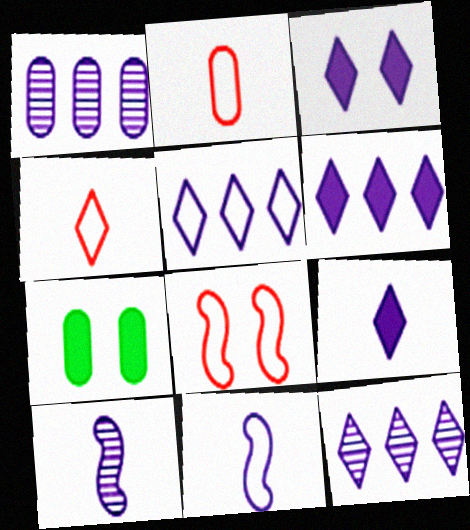[[1, 2, 7], 
[1, 3, 11], 
[3, 6, 9], 
[5, 6, 12]]